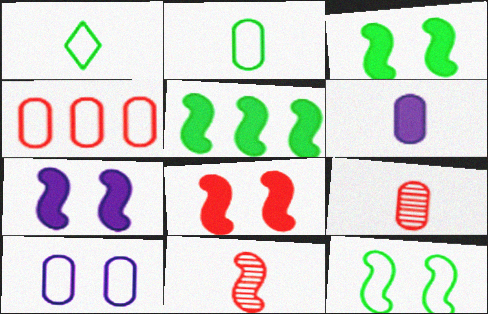[[1, 6, 11], 
[2, 4, 10], 
[2, 6, 9], 
[3, 7, 8]]